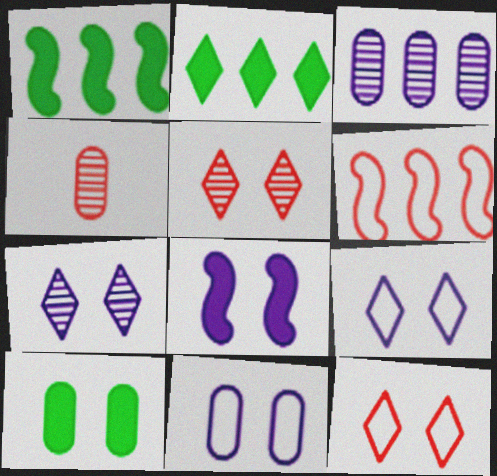[[1, 4, 9], 
[2, 3, 6], 
[7, 8, 11]]